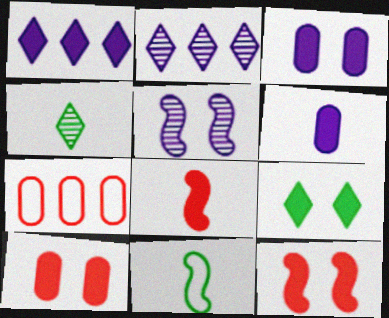[[2, 10, 11], 
[3, 9, 12]]